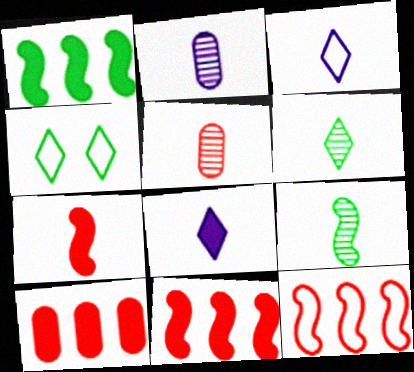[[2, 4, 11]]